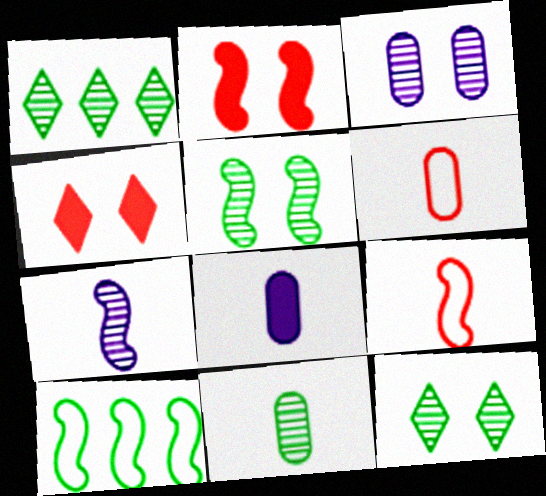[[1, 5, 11], 
[2, 7, 10], 
[6, 8, 11]]